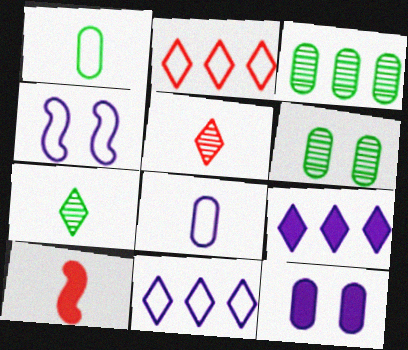[[1, 2, 4], 
[4, 8, 11], 
[6, 10, 11], 
[7, 8, 10]]